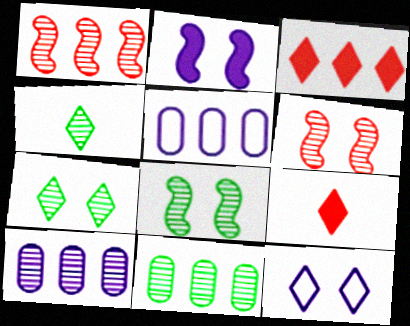[[3, 4, 12], 
[4, 6, 10], 
[4, 8, 11], 
[5, 8, 9]]